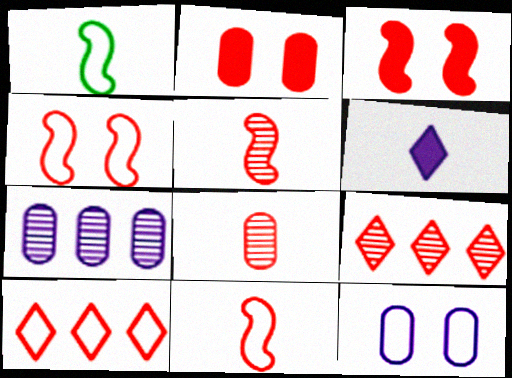[[1, 6, 8], 
[1, 10, 12], 
[2, 5, 10], 
[2, 9, 11], 
[3, 8, 10]]